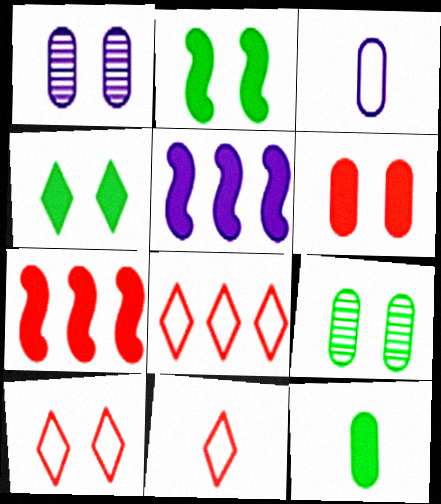[[1, 2, 10], 
[5, 9, 11], 
[8, 10, 11]]